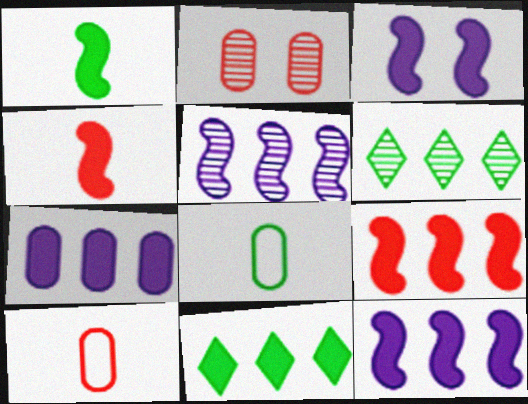[[1, 3, 9], 
[2, 7, 8], 
[3, 6, 10], 
[7, 9, 11]]